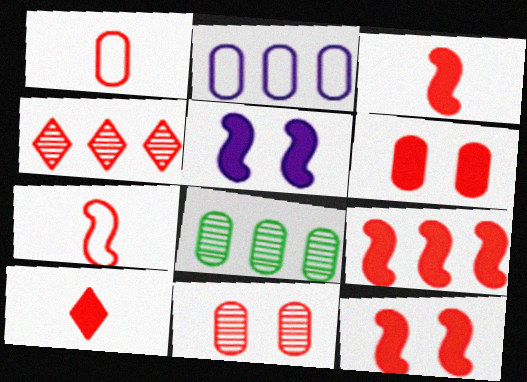[[1, 4, 12], 
[3, 9, 12], 
[4, 6, 7], 
[6, 9, 10]]